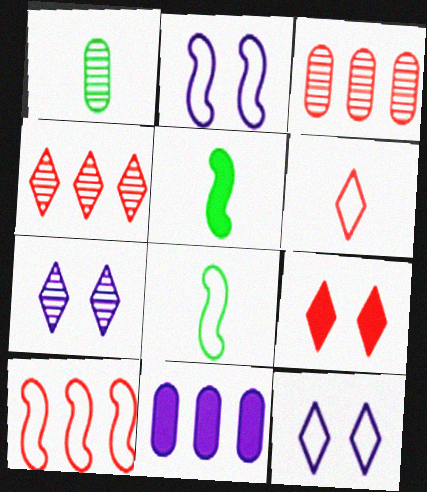[[2, 8, 10], 
[3, 5, 12], 
[4, 6, 9], 
[5, 9, 11]]